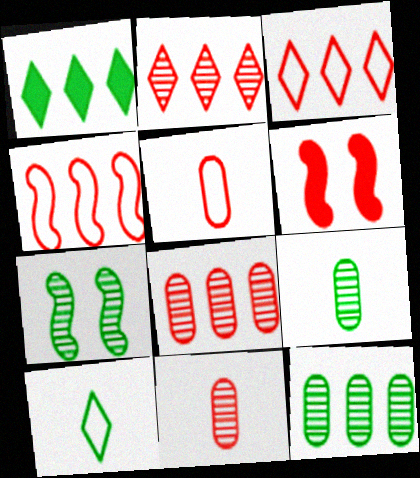[[2, 5, 6], 
[3, 6, 11]]